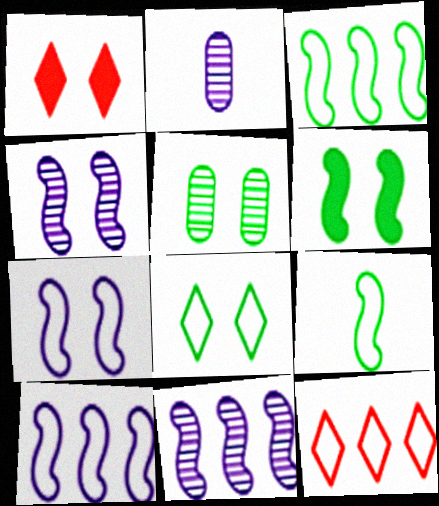[[1, 2, 3], 
[1, 5, 7], 
[2, 6, 12], 
[5, 6, 8]]